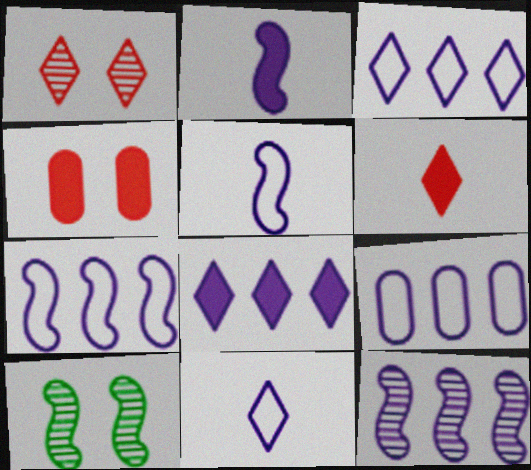[[3, 7, 9], 
[6, 9, 10], 
[8, 9, 12]]